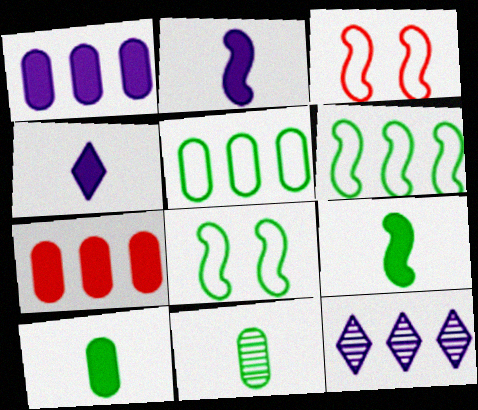[[3, 10, 12], 
[6, 7, 12]]